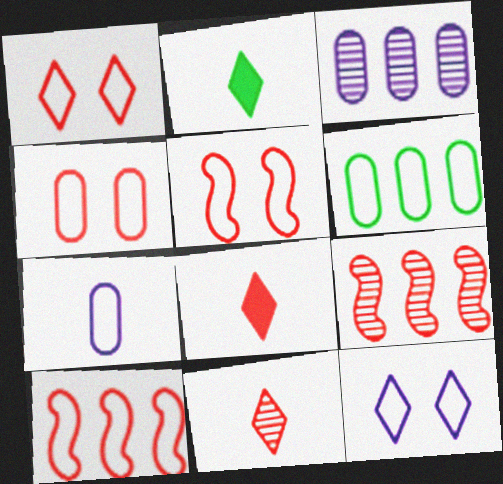[[1, 4, 5], 
[2, 3, 5], 
[4, 6, 7], 
[4, 8, 9]]